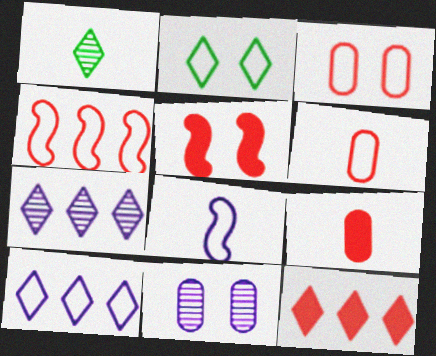[[1, 8, 9], 
[2, 5, 11], 
[5, 9, 12]]